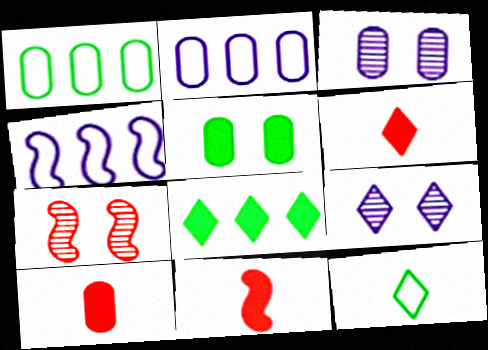[[1, 3, 10], 
[1, 9, 11], 
[6, 10, 11]]